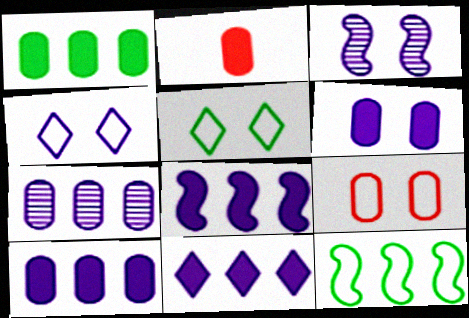[[1, 2, 6], 
[3, 4, 6], 
[8, 10, 11]]